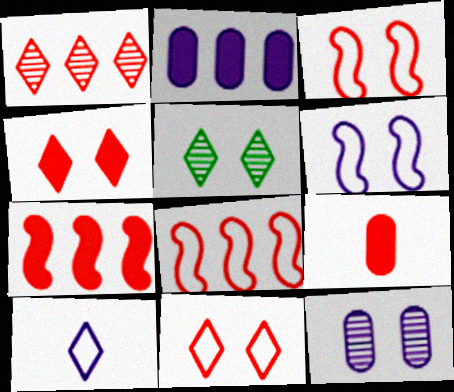[[1, 3, 9], 
[4, 7, 9]]